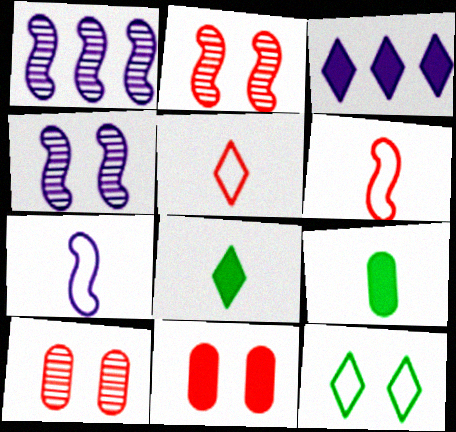[[4, 11, 12]]